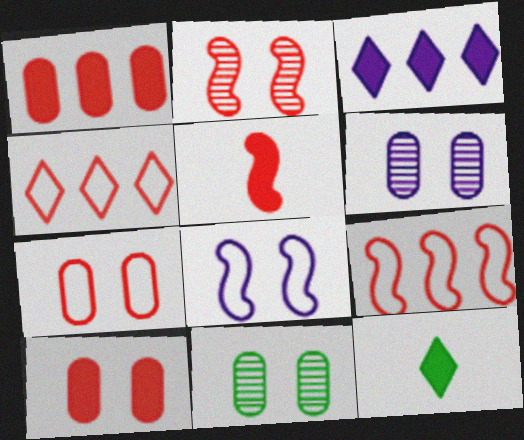[[2, 5, 9], 
[6, 9, 12]]